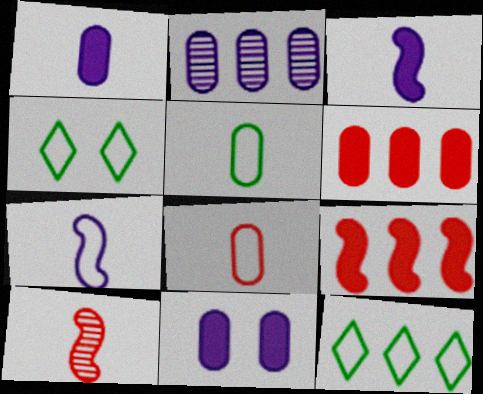[[2, 9, 12], 
[10, 11, 12]]